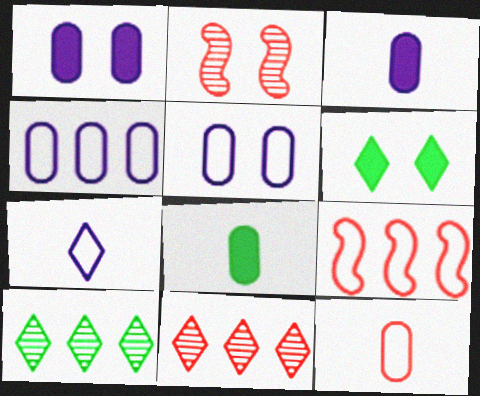[[2, 5, 6], 
[6, 7, 11]]